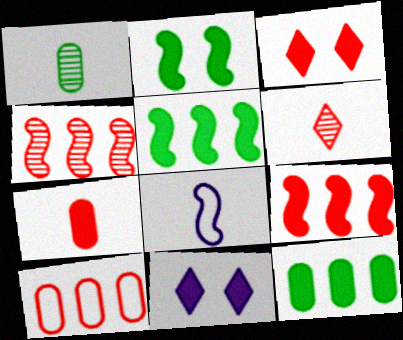[[2, 4, 8], 
[3, 7, 9], 
[5, 7, 11]]